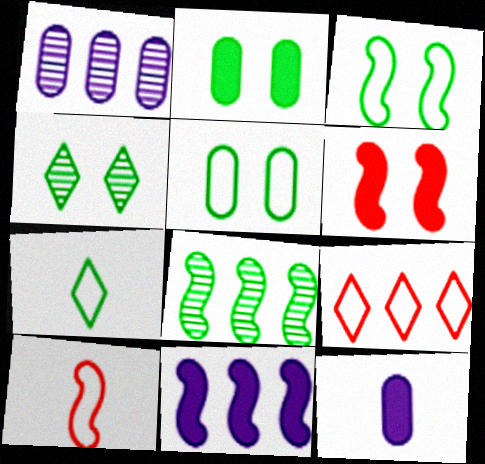[[1, 6, 7], 
[2, 3, 4], 
[2, 7, 8]]